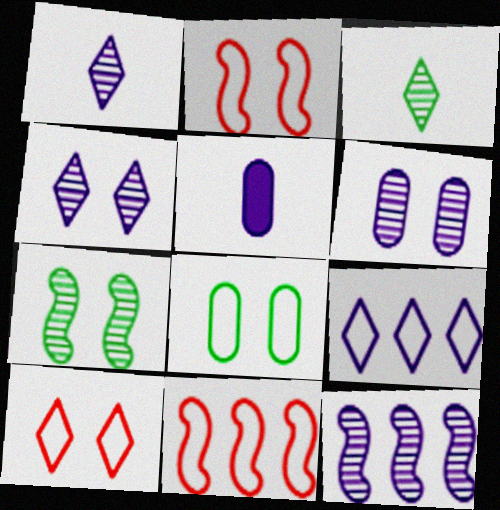[[1, 6, 12]]